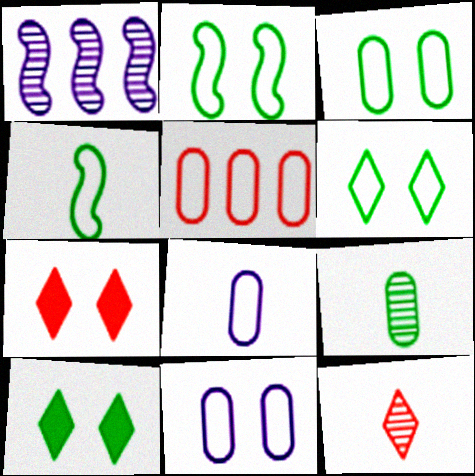[[2, 3, 6], 
[3, 5, 8]]